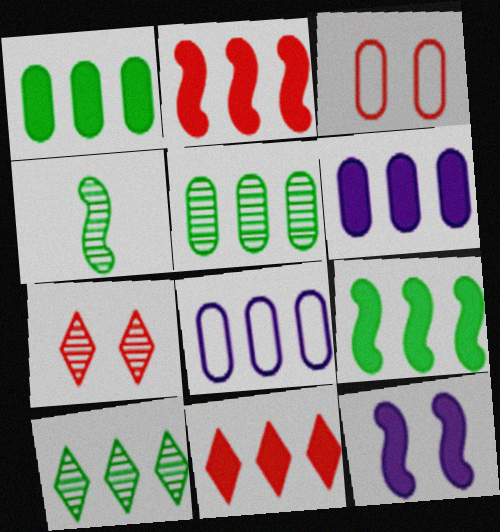[[2, 8, 10], 
[6, 9, 11]]